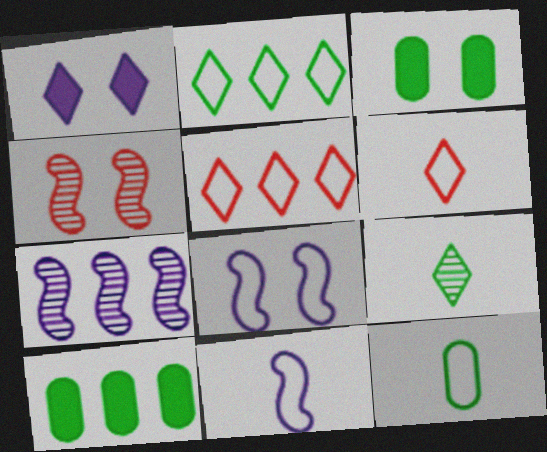[[1, 5, 9], 
[3, 6, 7], 
[5, 7, 10], 
[5, 8, 12], 
[6, 11, 12]]